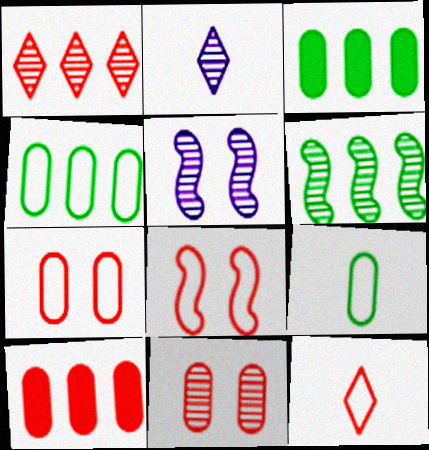[[2, 3, 8], 
[2, 6, 11], 
[3, 5, 12]]